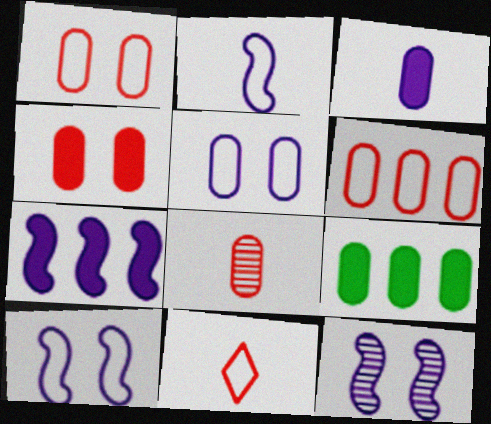[[2, 7, 12], 
[3, 4, 9], 
[4, 6, 8], 
[5, 8, 9], 
[9, 11, 12]]